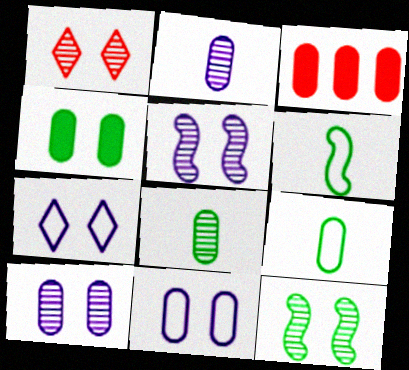[[1, 10, 12], 
[3, 8, 11], 
[3, 9, 10]]